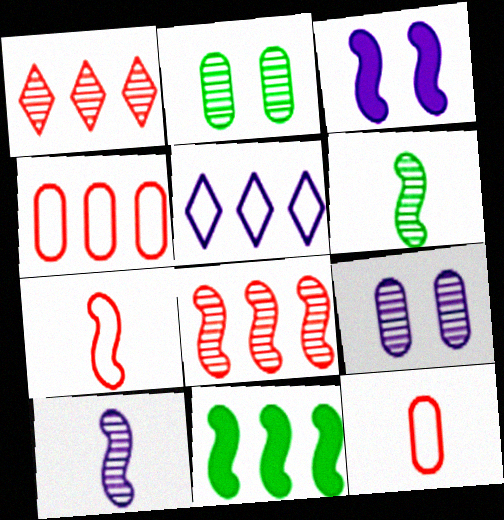[[1, 2, 10], 
[1, 6, 9]]